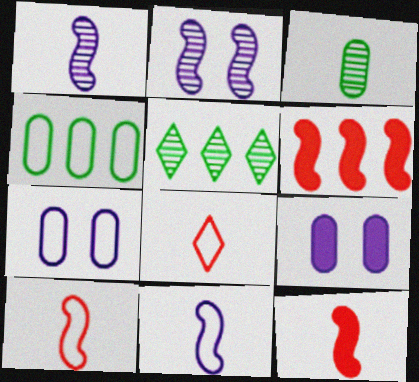[[5, 7, 12], 
[5, 9, 10]]